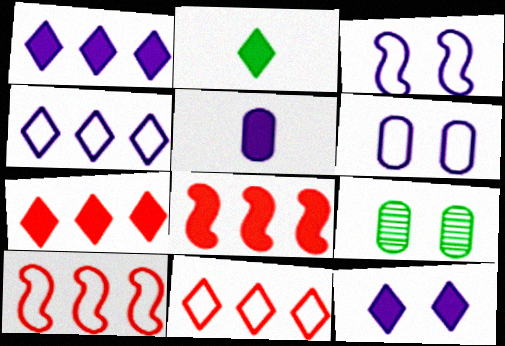[[2, 7, 12]]